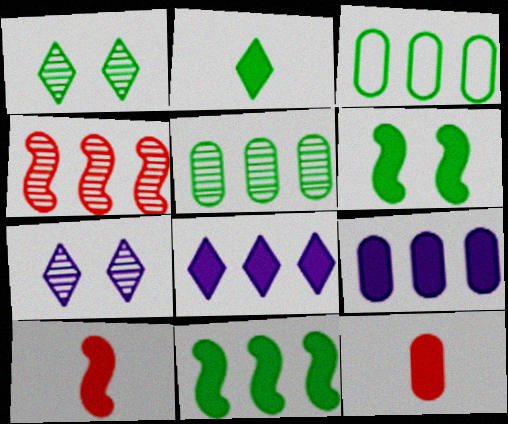[[3, 4, 8], 
[3, 7, 10], 
[6, 8, 12]]